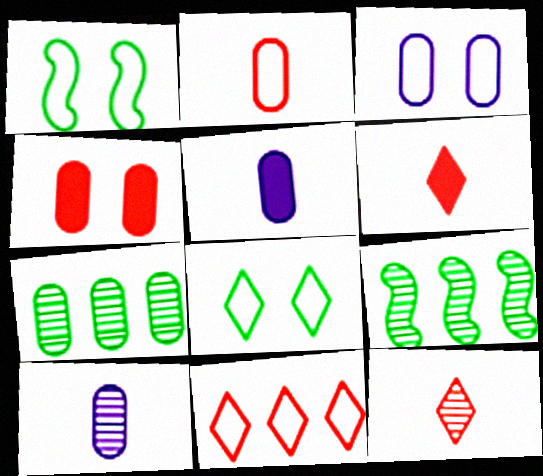[[3, 6, 9]]